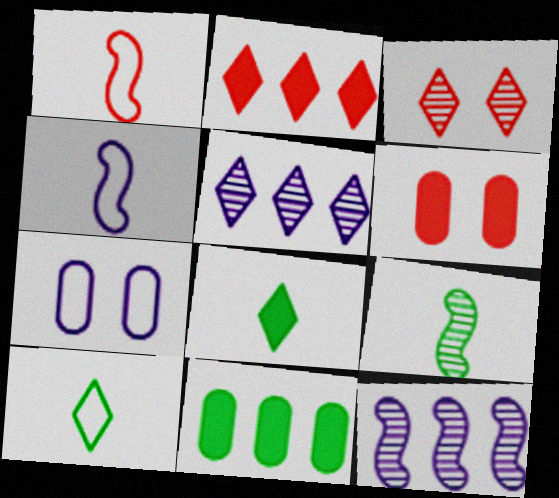[[2, 7, 9], 
[3, 4, 11], 
[6, 10, 12]]